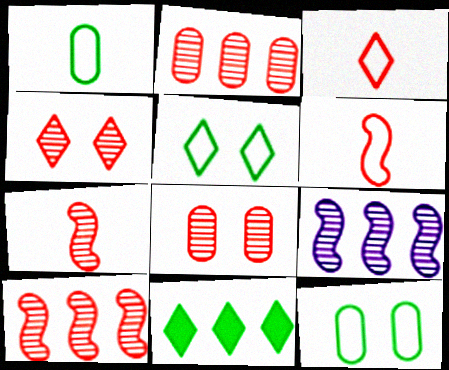[[2, 4, 7]]